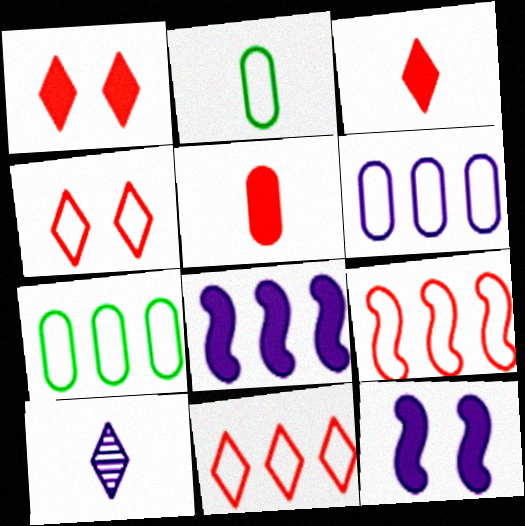[[6, 10, 12]]